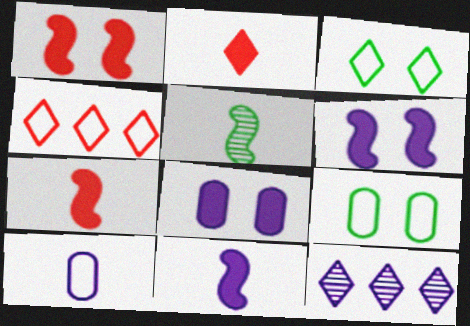[[2, 3, 12], 
[2, 5, 10], 
[4, 5, 8], 
[6, 10, 12], 
[7, 9, 12]]